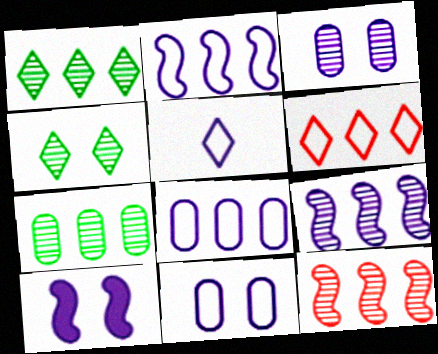[[2, 5, 11]]